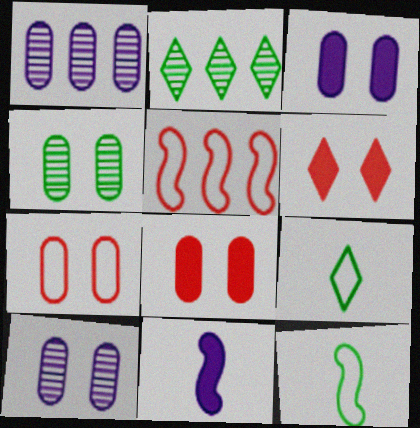[[1, 6, 12], 
[2, 7, 11], 
[3, 4, 7]]